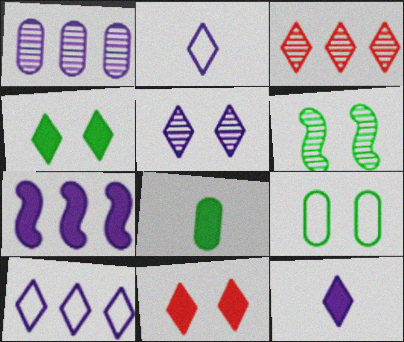[[1, 7, 10], 
[2, 3, 4], 
[4, 6, 9], 
[5, 10, 12], 
[7, 8, 11]]